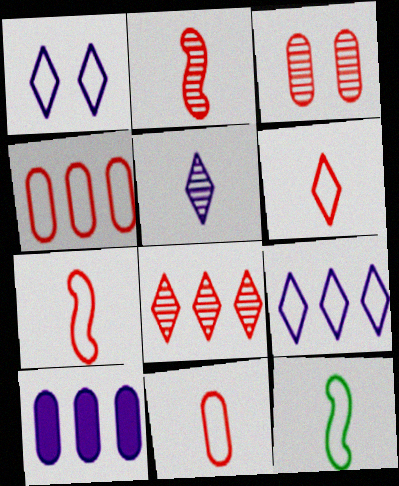[[1, 4, 12], 
[2, 3, 8], 
[6, 7, 11]]